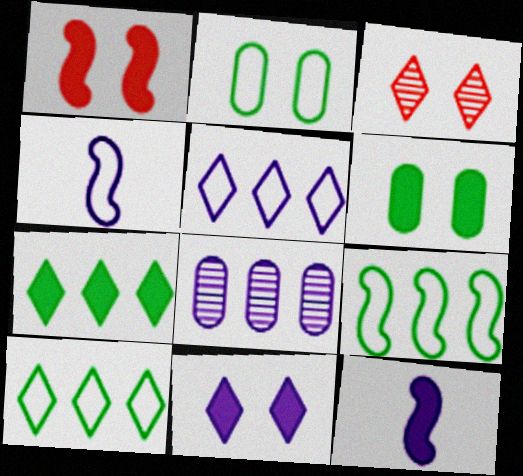[[1, 6, 11], 
[4, 8, 11]]